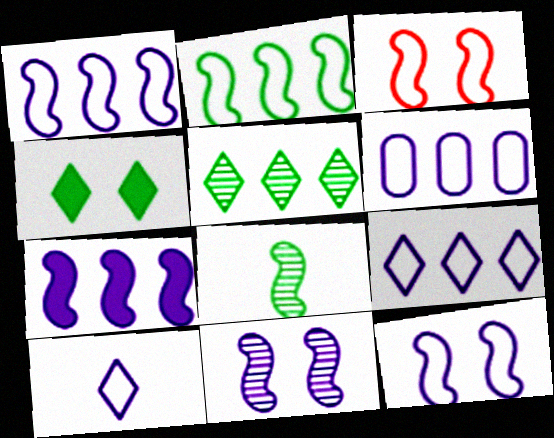[[1, 6, 9], 
[3, 7, 8], 
[6, 10, 12]]